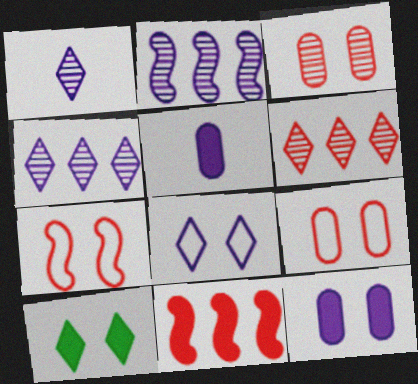[[2, 5, 8], 
[5, 10, 11]]